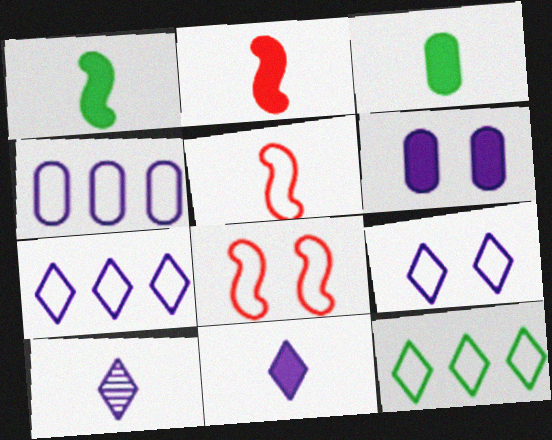[[2, 3, 11], 
[3, 5, 10]]